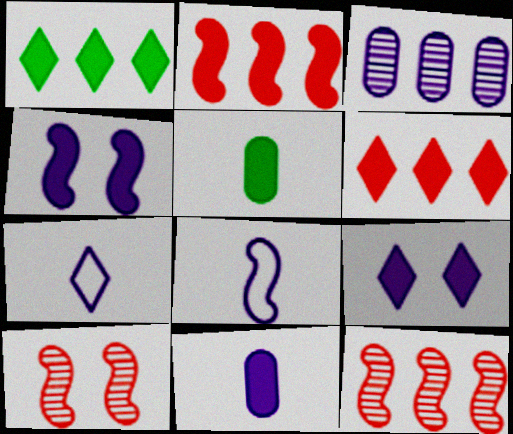[[2, 5, 9], 
[3, 4, 7], 
[3, 8, 9], 
[4, 5, 6]]